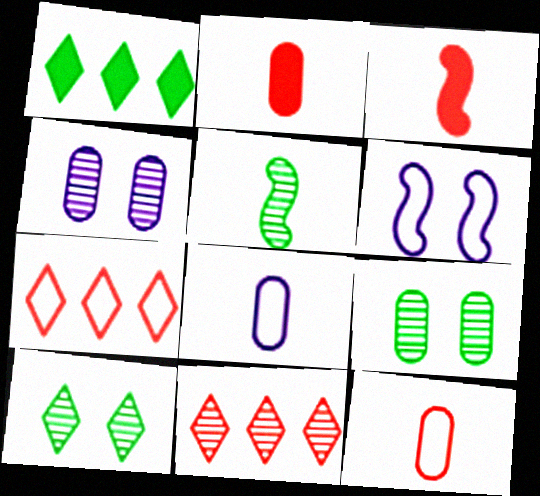[[4, 5, 11]]